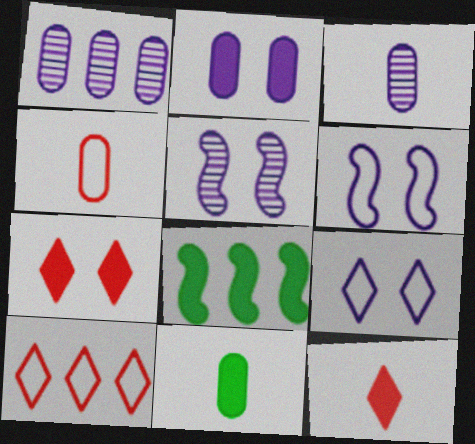[[1, 8, 10], 
[2, 5, 9], 
[2, 8, 12], 
[3, 4, 11], 
[5, 10, 11]]